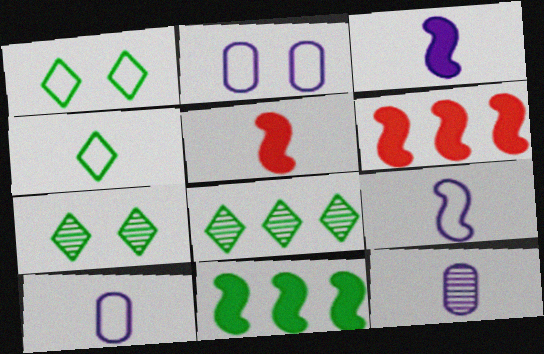[[1, 6, 12], 
[2, 5, 8], 
[4, 5, 12], 
[6, 7, 10]]